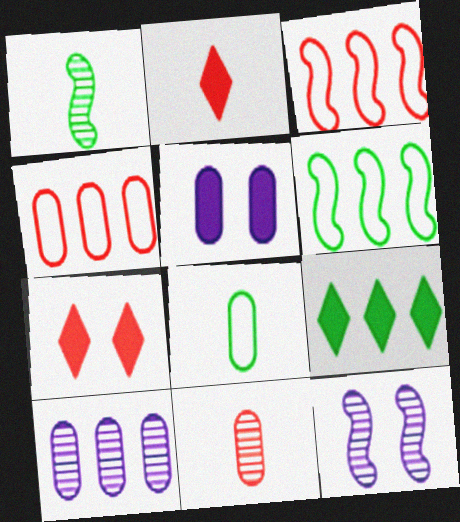[[3, 7, 11], 
[3, 9, 10]]